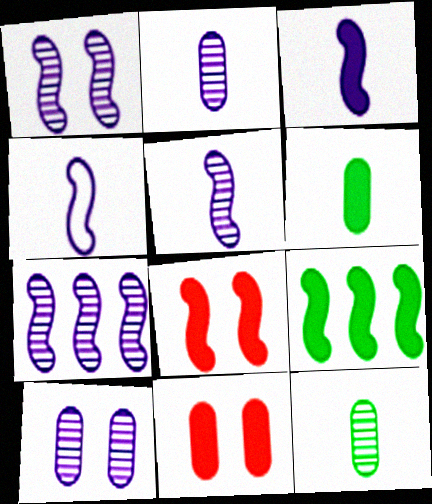[[1, 5, 7], 
[3, 4, 5], 
[3, 8, 9]]